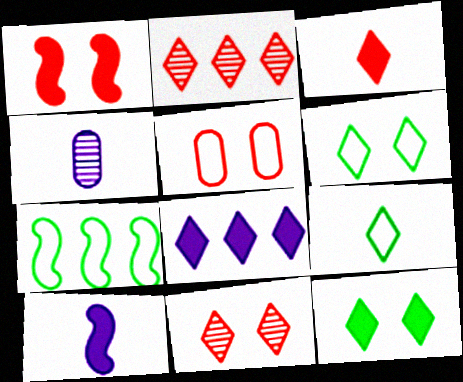[[1, 5, 11], 
[3, 8, 12], 
[8, 9, 11]]